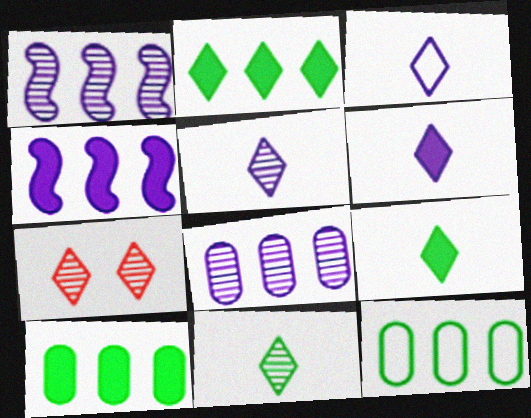[[2, 3, 7], 
[3, 5, 6]]